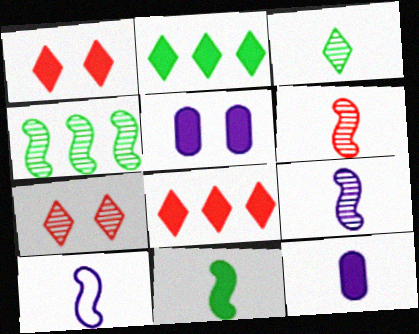[[5, 8, 11], 
[6, 10, 11]]